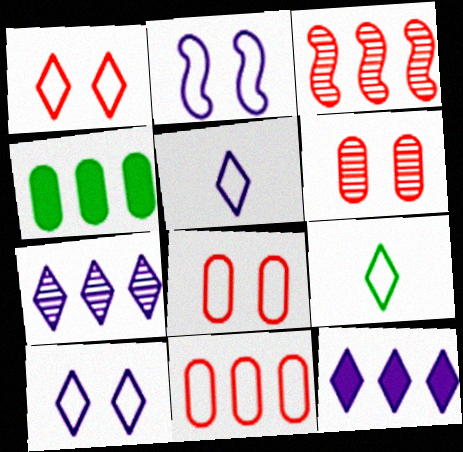[[2, 9, 11]]